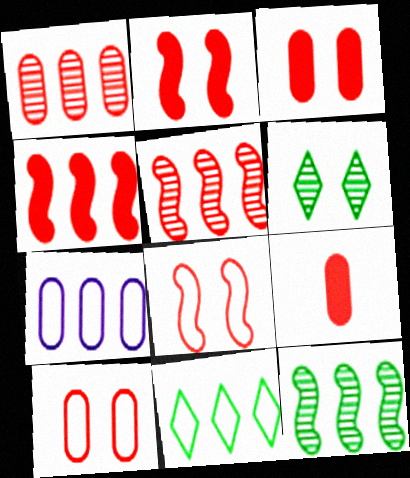[[1, 9, 10]]